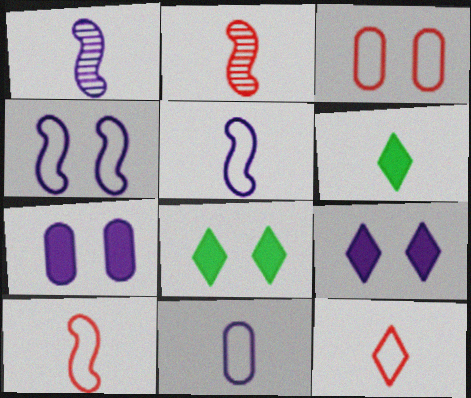[[2, 6, 11]]